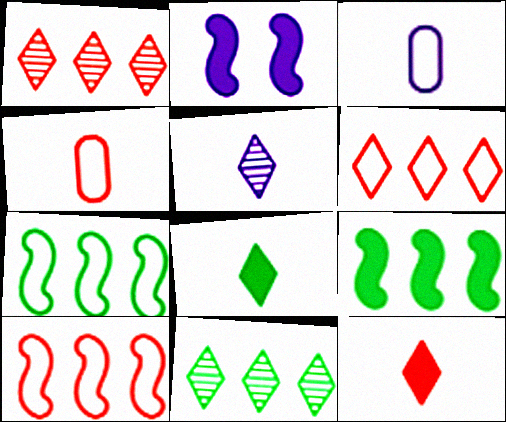[[2, 4, 11]]